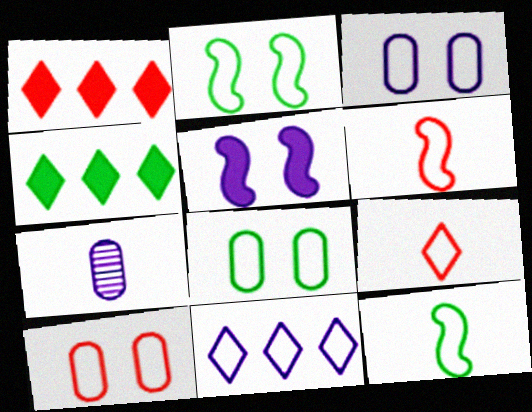[[1, 2, 7], 
[3, 8, 10], 
[5, 7, 11], 
[6, 8, 11], 
[10, 11, 12]]